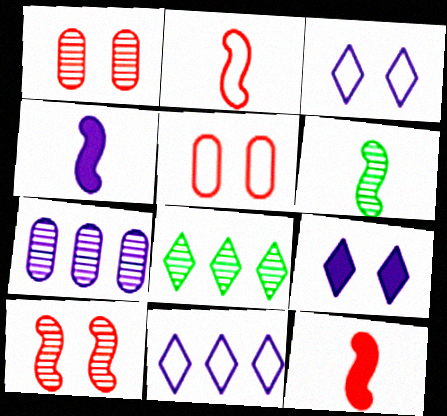[[2, 4, 6], 
[3, 4, 7], 
[4, 5, 8]]